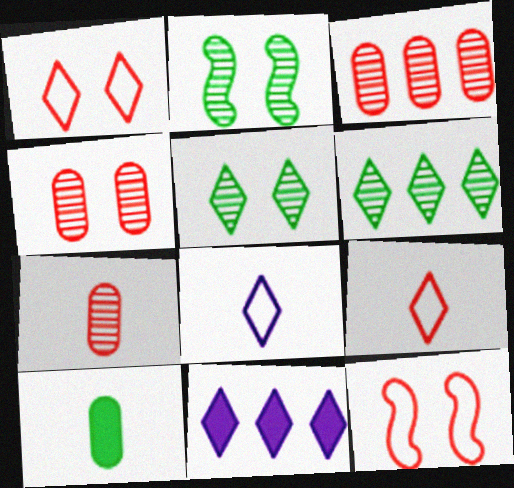[[3, 4, 7], 
[5, 9, 11]]